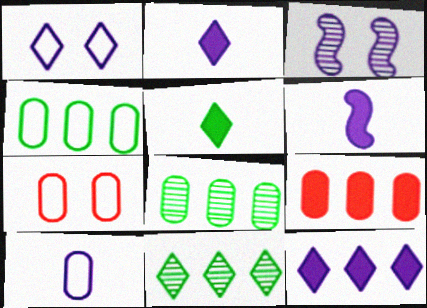[[3, 10, 12], 
[4, 7, 10], 
[6, 7, 11]]